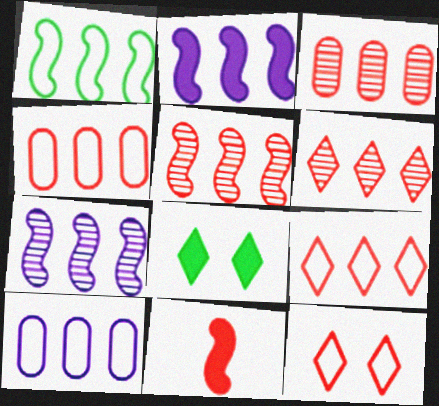[[1, 2, 5], 
[1, 9, 10], 
[3, 5, 6], 
[3, 11, 12]]